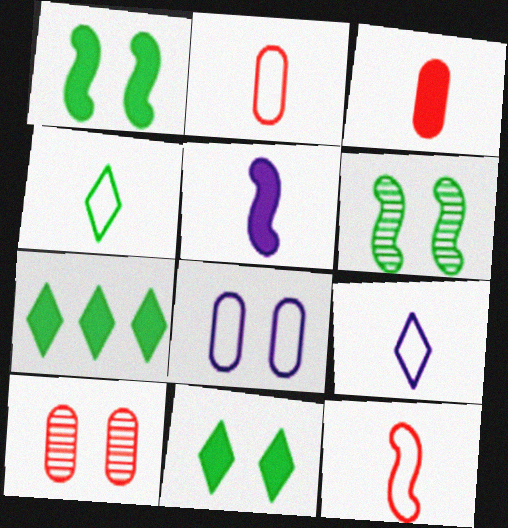[]